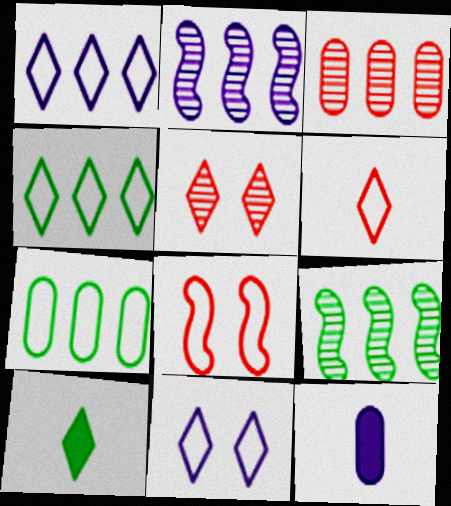[[1, 5, 10], 
[2, 11, 12], 
[4, 6, 11]]